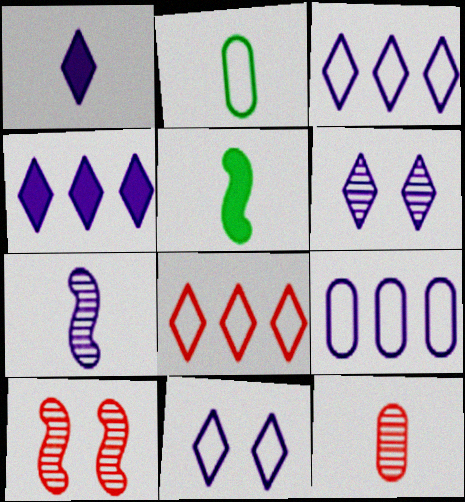[[1, 3, 6], 
[2, 4, 10]]